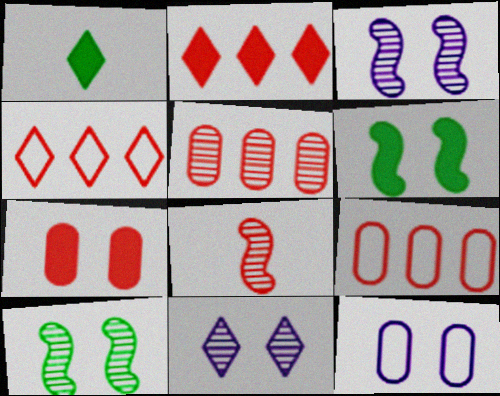[[1, 3, 9], 
[1, 4, 11], 
[4, 7, 8]]